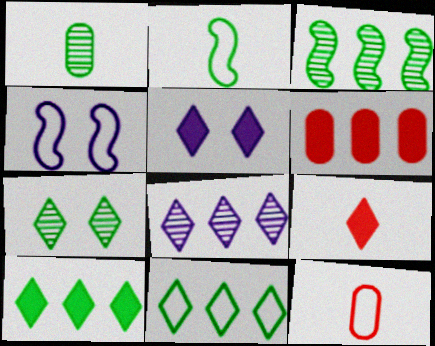[[1, 3, 7], 
[3, 5, 12], 
[4, 11, 12], 
[5, 9, 10]]